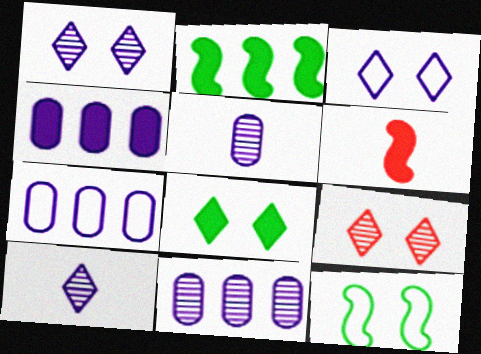[[3, 8, 9], 
[4, 6, 8], 
[4, 7, 11]]